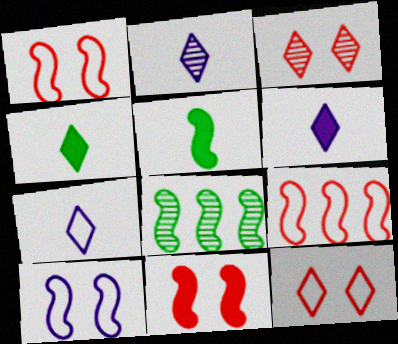[[2, 6, 7]]